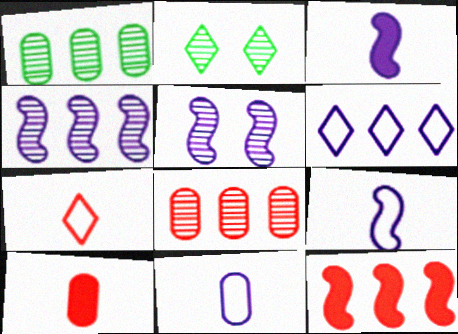[[1, 6, 12], 
[2, 11, 12]]